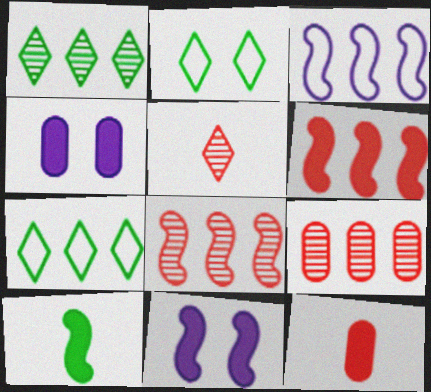[[6, 10, 11]]